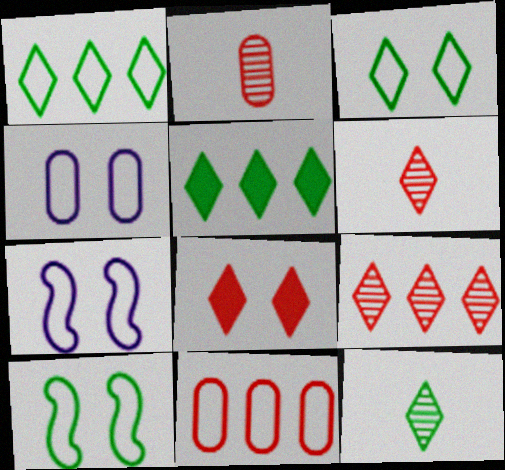[[2, 5, 7], 
[3, 5, 12]]